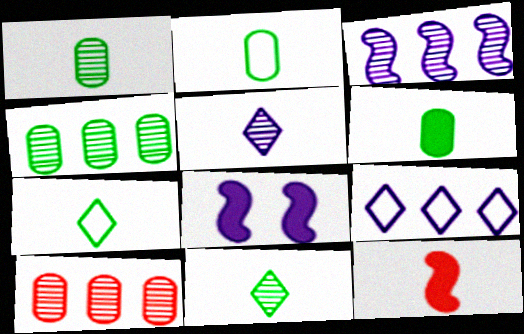[[1, 2, 6], 
[2, 5, 12], 
[7, 8, 10]]